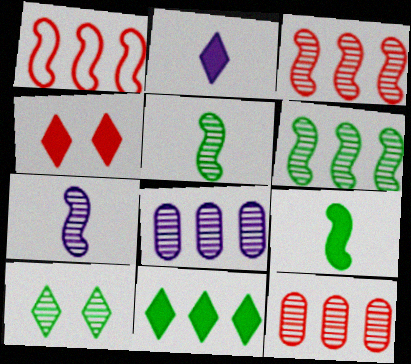[[1, 8, 11], 
[2, 4, 11], 
[7, 10, 12]]